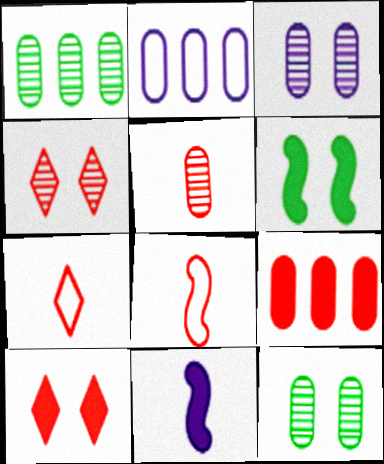[[1, 2, 9], 
[1, 3, 5], 
[4, 8, 9]]